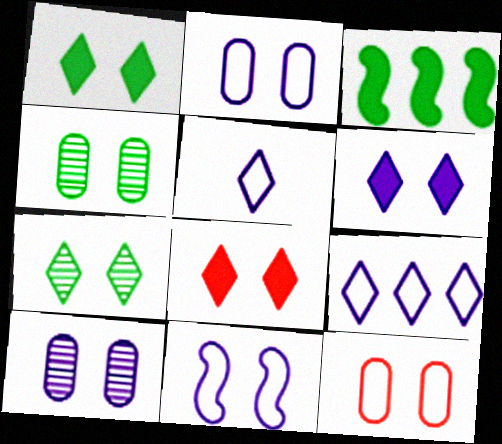[[1, 6, 8], 
[4, 8, 11], 
[6, 10, 11]]